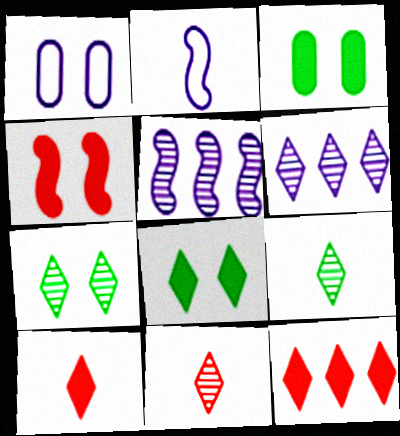[[1, 4, 7], 
[6, 7, 11]]